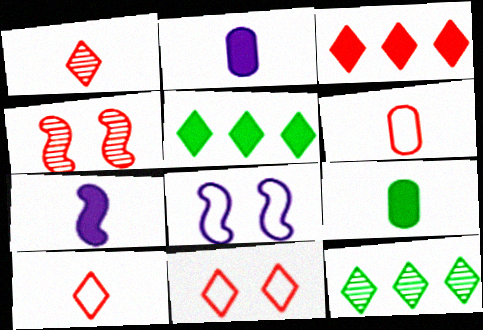[[1, 3, 11], 
[3, 4, 6]]